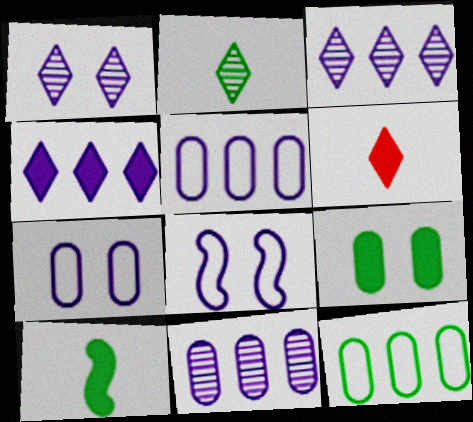[]